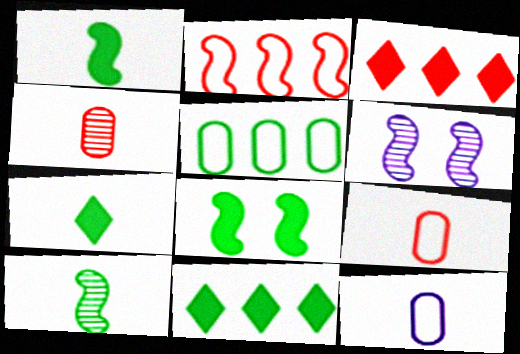[[1, 2, 6], 
[6, 9, 11]]